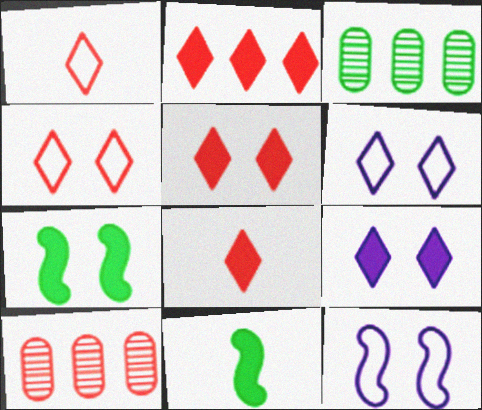[[2, 5, 8], 
[3, 8, 12], 
[6, 10, 11]]